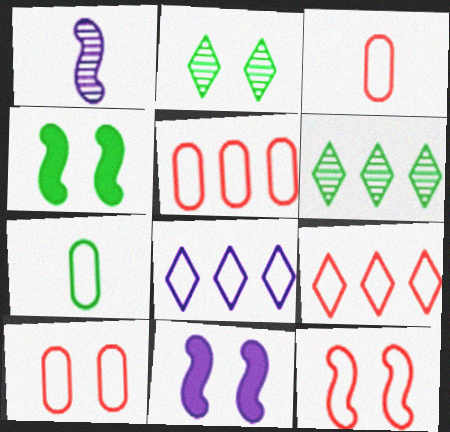[[2, 10, 11], 
[3, 5, 10], 
[3, 6, 11], 
[3, 9, 12], 
[4, 6, 7], 
[7, 8, 12]]